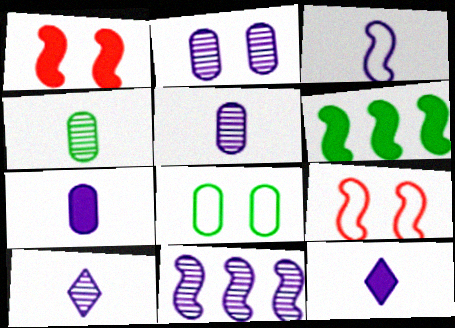[[2, 10, 11], 
[3, 5, 12], 
[3, 7, 10]]